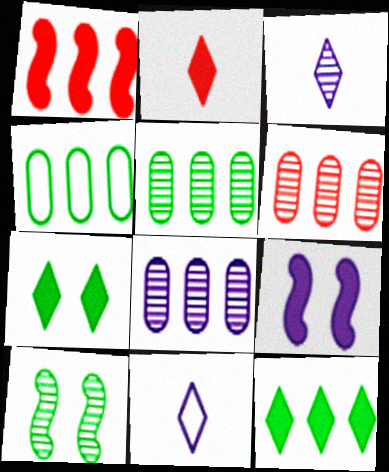[[3, 6, 10], 
[5, 6, 8], 
[8, 9, 11]]